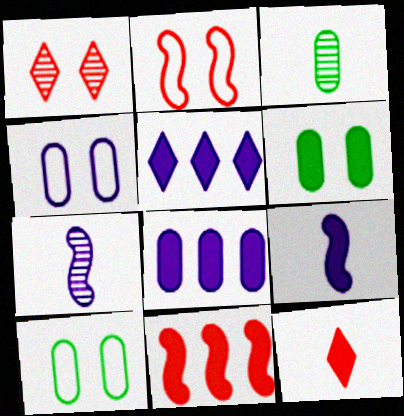[[2, 3, 5], 
[4, 5, 7]]